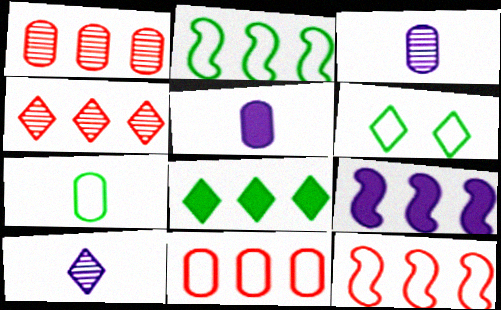[[2, 6, 7]]